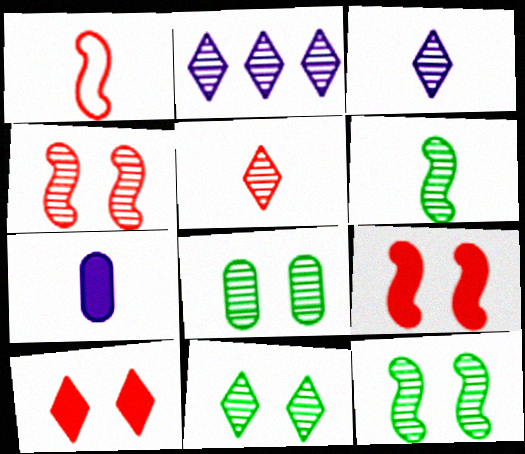[[2, 5, 11], 
[8, 11, 12]]